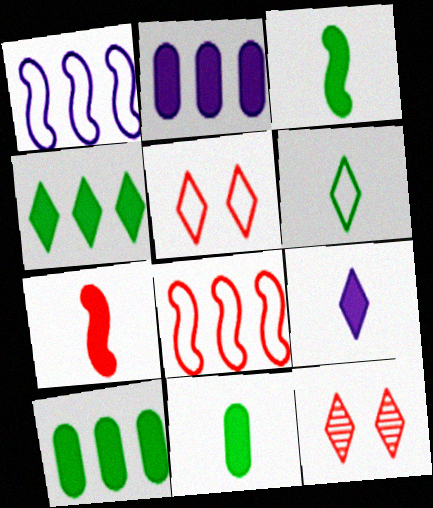[[1, 11, 12], 
[7, 9, 11]]